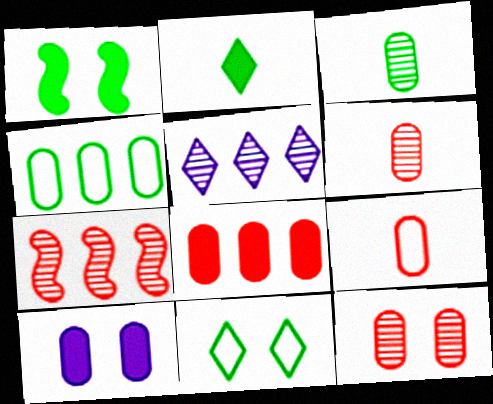[[1, 5, 9], 
[4, 6, 10], 
[8, 9, 12]]